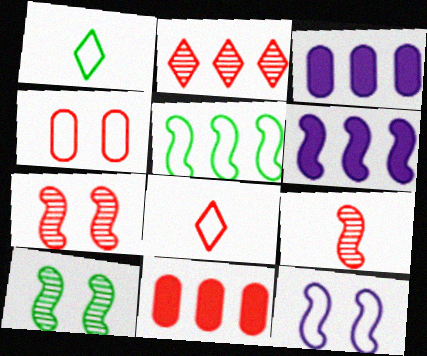[[1, 3, 7], 
[2, 3, 5], 
[3, 8, 10], 
[7, 8, 11]]